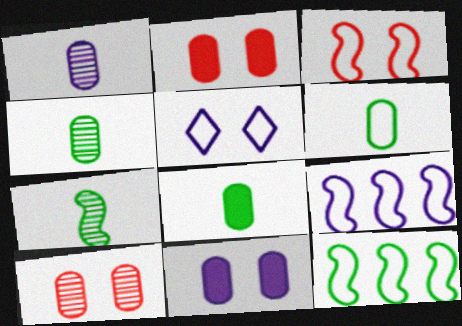[[4, 6, 8]]